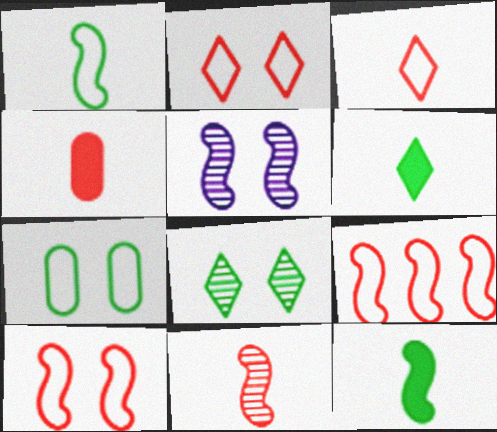[[3, 4, 11], 
[5, 9, 12]]